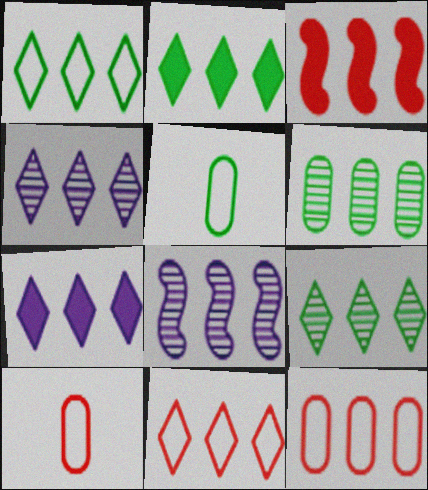[[1, 2, 9], 
[2, 4, 11], 
[2, 8, 12], 
[7, 9, 11]]